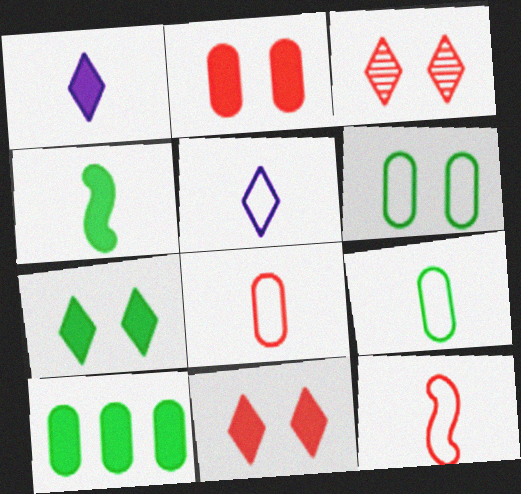[[4, 7, 10], 
[5, 9, 12]]